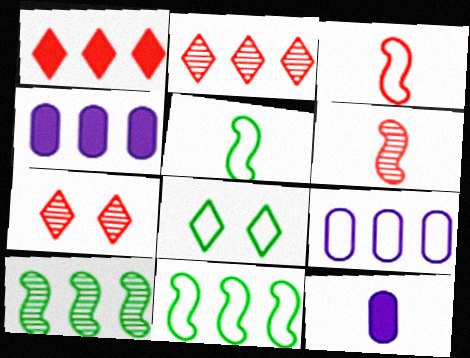[[1, 9, 10], 
[2, 4, 11], 
[3, 8, 9], 
[4, 5, 7], 
[4, 6, 8], 
[7, 11, 12]]